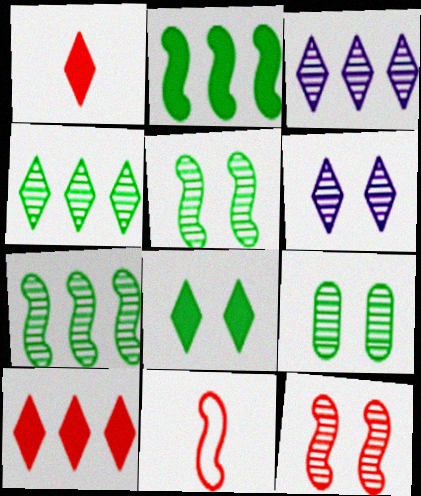[[6, 9, 12]]